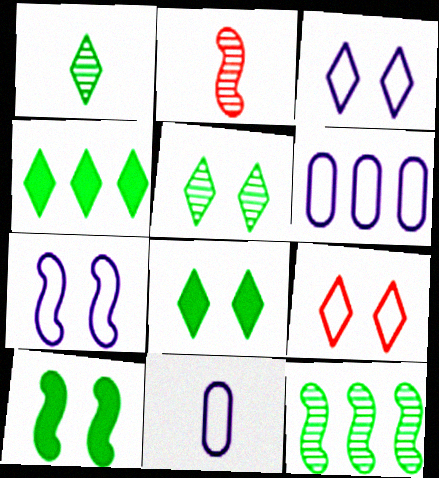[[2, 6, 8]]